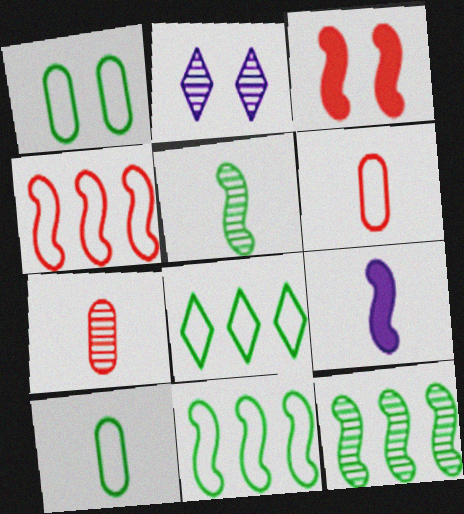[[1, 2, 3], 
[2, 7, 12]]